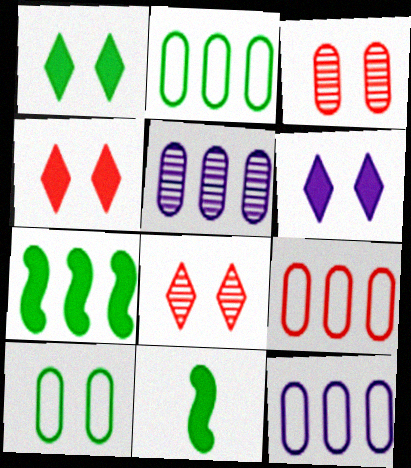[[1, 4, 6], 
[2, 9, 12], 
[8, 11, 12]]